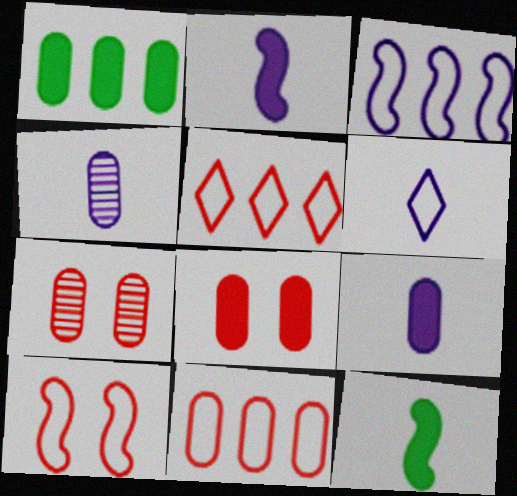[[1, 8, 9], 
[2, 4, 6]]